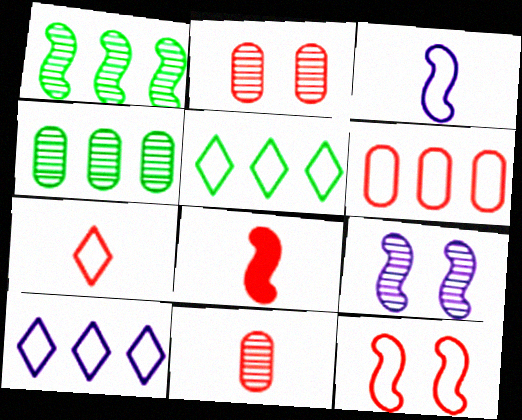[[6, 7, 12], 
[7, 8, 11]]